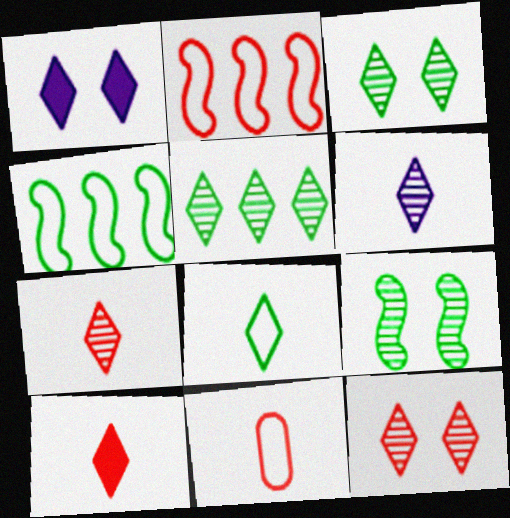[[5, 6, 12], 
[6, 8, 10]]